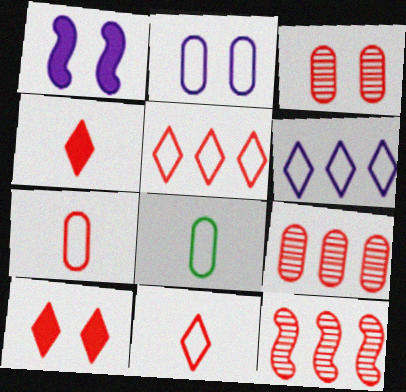[[7, 10, 12]]